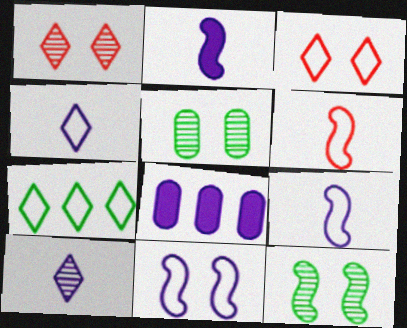[[3, 4, 7], 
[8, 10, 11]]